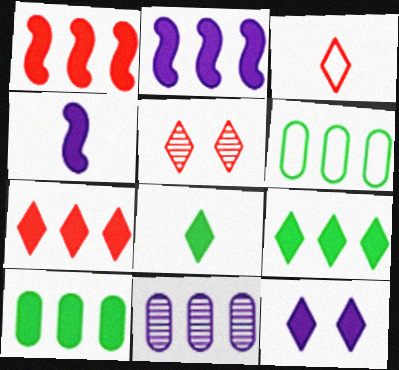[[2, 7, 10], 
[3, 5, 7], 
[4, 5, 6], 
[7, 8, 12]]